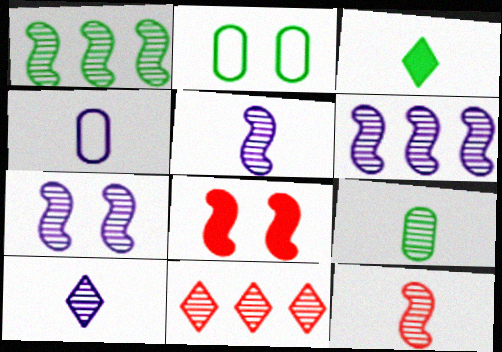[[1, 2, 3], 
[1, 7, 12], 
[3, 4, 12], 
[5, 6, 7], 
[7, 9, 11], 
[9, 10, 12]]